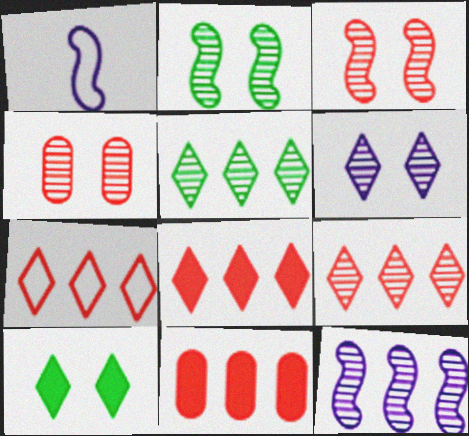[[2, 4, 6], 
[7, 8, 9]]